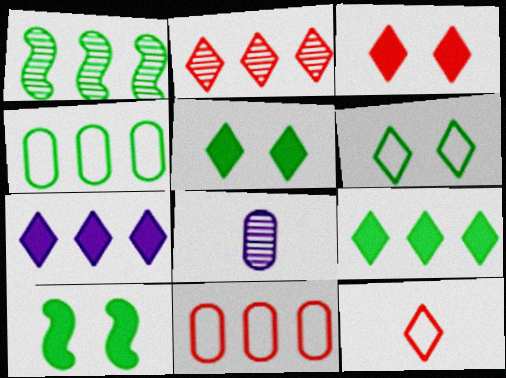[[1, 4, 9], 
[1, 7, 11], 
[2, 3, 12]]